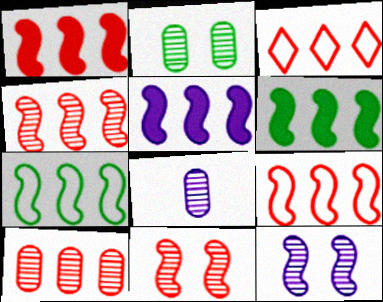[[1, 3, 10], 
[1, 4, 9], 
[1, 5, 6], 
[2, 8, 10], 
[4, 5, 7]]